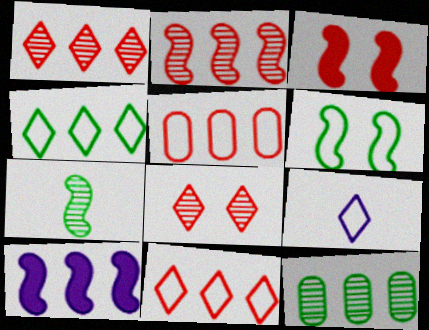[[3, 9, 12], 
[5, 6, 9], 
[10, 11, 12]]